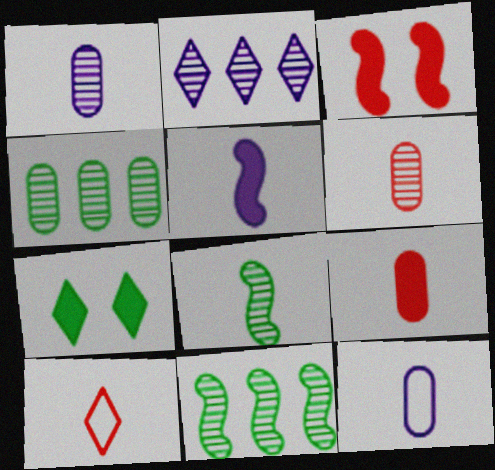[[2, 7, 10]]